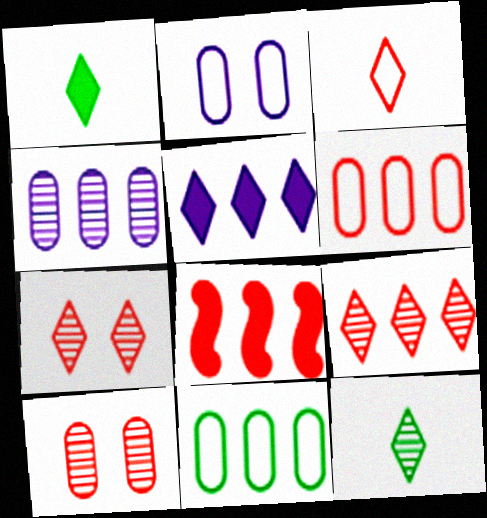[[2, 8, 12], 
[3, 8, 10], 
[6, 8, 9]]